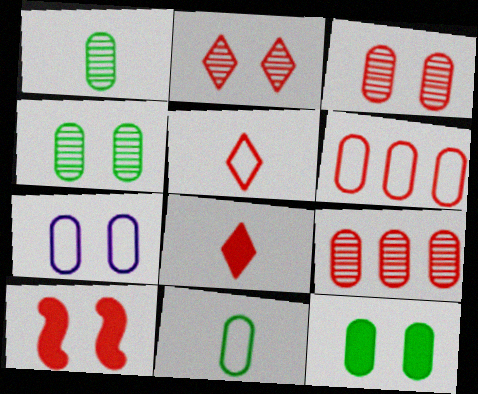[[3, 7, 12], 
[5, 9, 10], 
[6, 7, 11]]